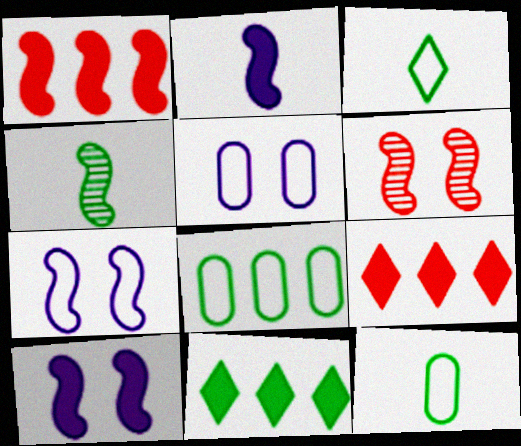[[1, 4, 7], 
[4, 5, 9]]